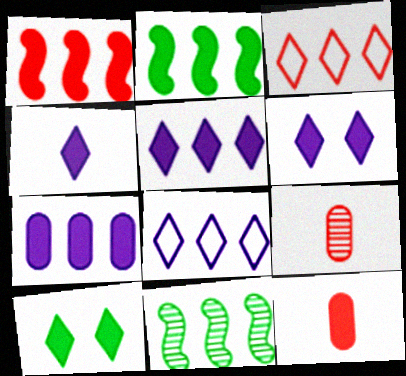[[2, 6, 12], 
[3, 7, 11], 
[4, 5, 6]]